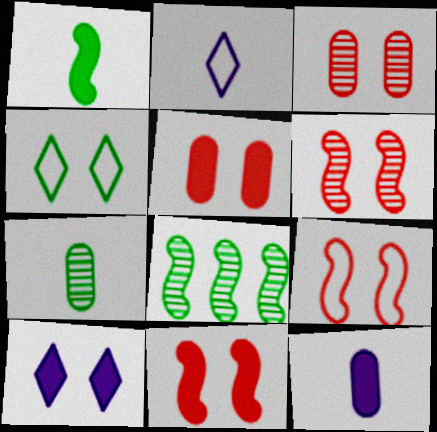[[2, 5, 8], 
[6, 9, 11]]